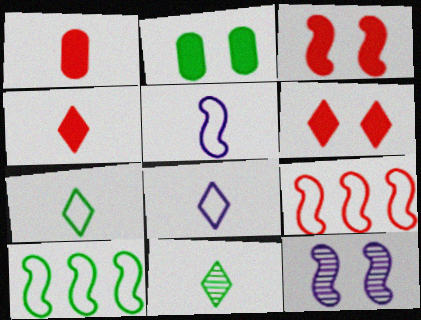[[1, 5, 11], 
[2, 10, 11], 
[4, 8, 11]]